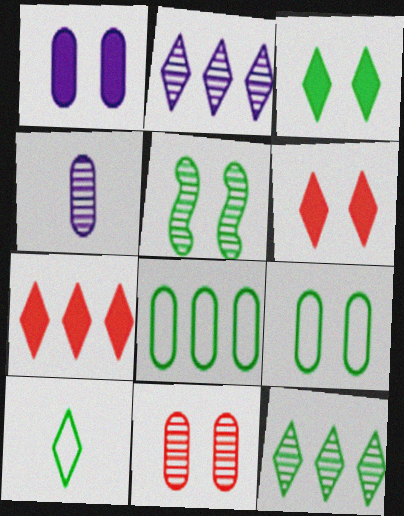[[1, 9, 11], 
[2, 6, 10], 
[3, 5, 9], 
[3, 10, 12]]